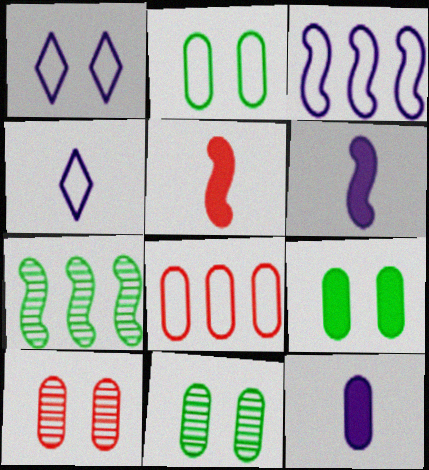[[2, 9, 11], 
[8, 11, 12]]